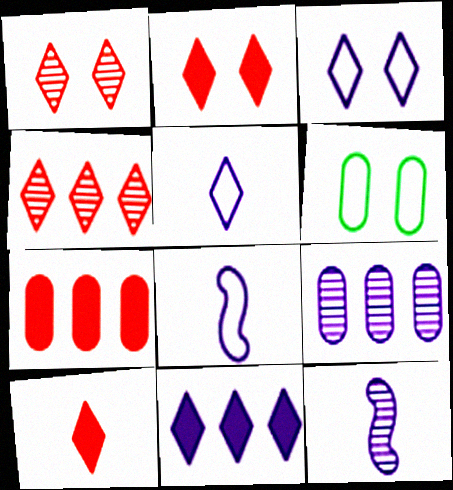[]